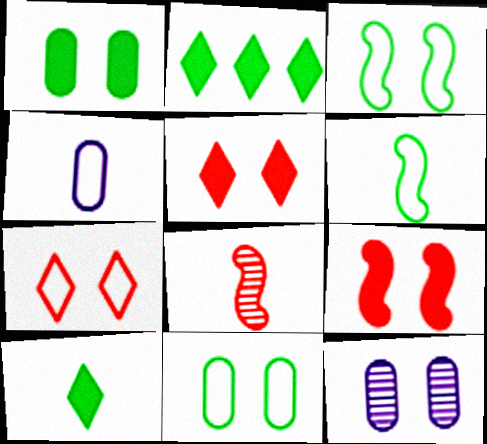[[3, 5, 12], 
[4, 8, 10]]